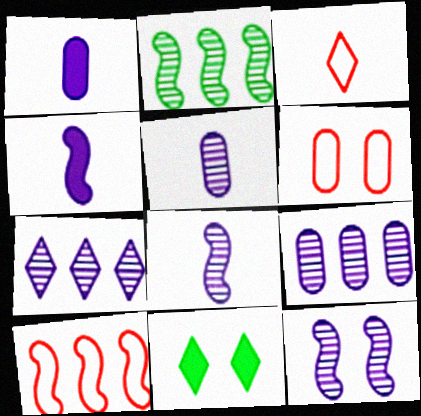[[3, 6, 10], 
[3, 7, 11], 
[5, 7, 12], 
[5, 10, 11], 
[6, 11, 12]]